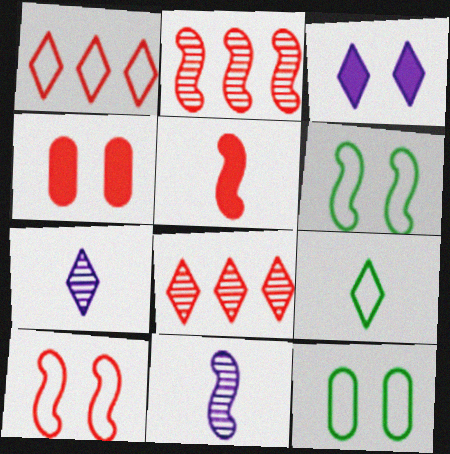[[2, 5, 10], 
[3, 8, 9]]